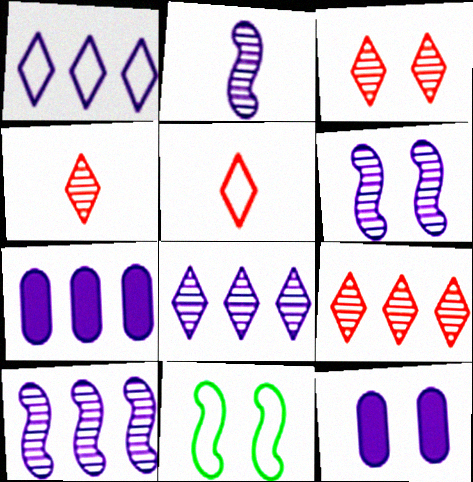[[1, 2, 12], 
[1, 7, 10], 
[2, 6, 10], 
[3, 4, 9], 
[3, 11, 12], 
[4, 7, 11]]